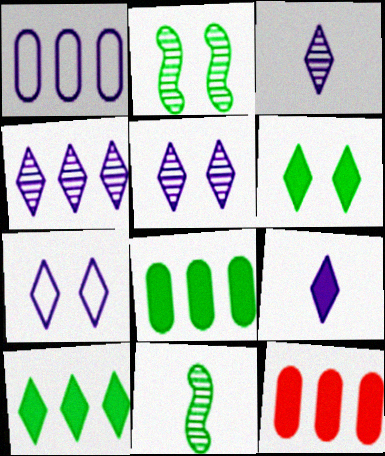[[3, 4, 5], 
[4, 7, 9], 
[7, 11, 12]]